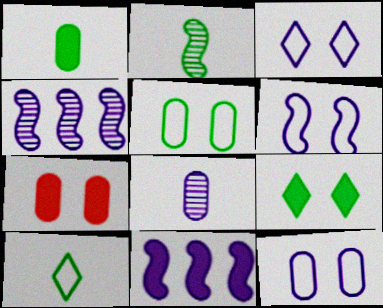[[1, 2, 10], 
[3, 6, 12], 
[3, 8, 11], 
[4, 7, 10]]